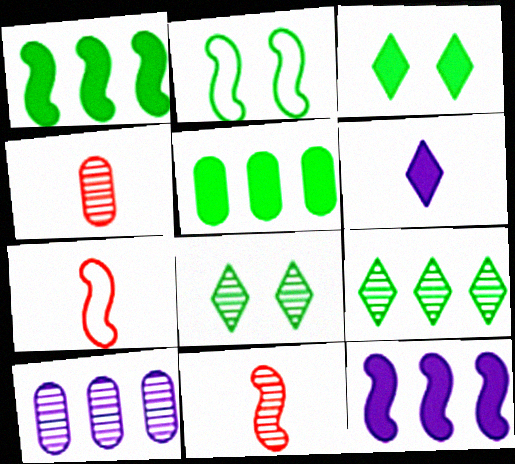[[2, 11, 12], 
[3, 7, 10], 
[8, 10, 11]]